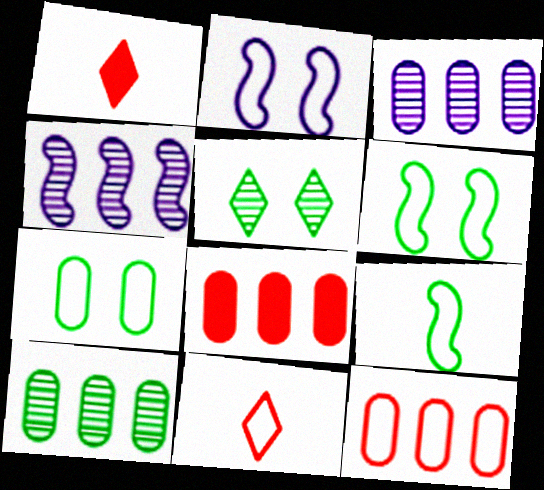[[1, 2, 10], 
[1, 3, 6], 
[1, 4, 7]]